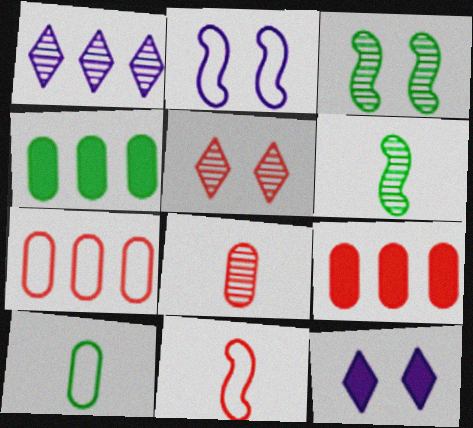[[1, 3, 8], 
[5, 9, 11], 
[6, 7, 12]]